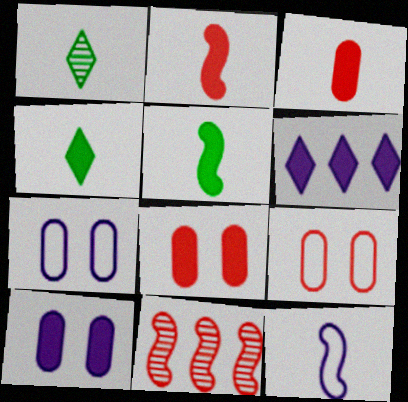[[1, 3, 12], 
[4, 7, 11], 
[5, 6, 8]]